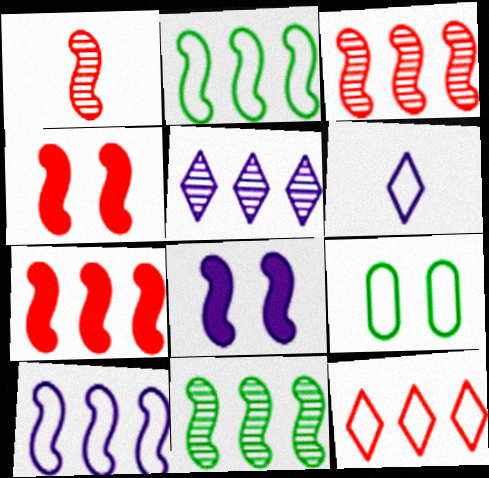[[1, 2, 8], 
[7, 10, 11]]